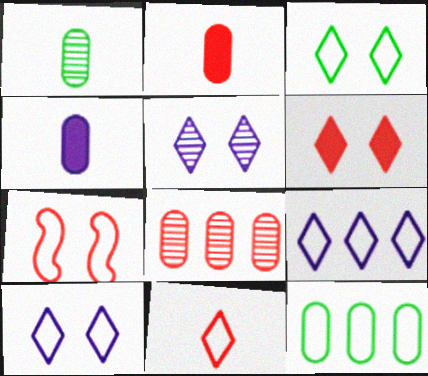[[3, 5, 6], 
[3, 9, 11]]